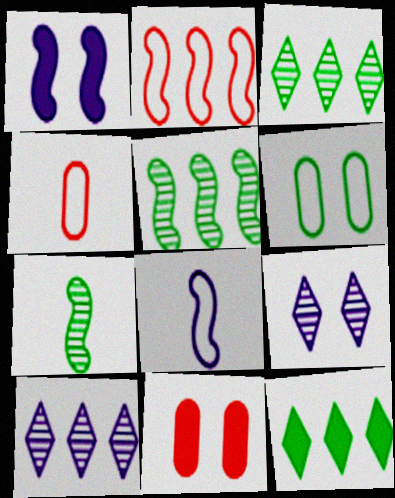[[1, 2, 7], 
[1, 3, 4], 
[3, 8, 11], 
[6, 7, 12]]